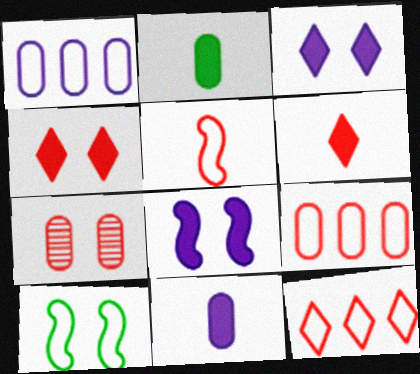[[1, 2, 7], 
[3, 7, 10]]